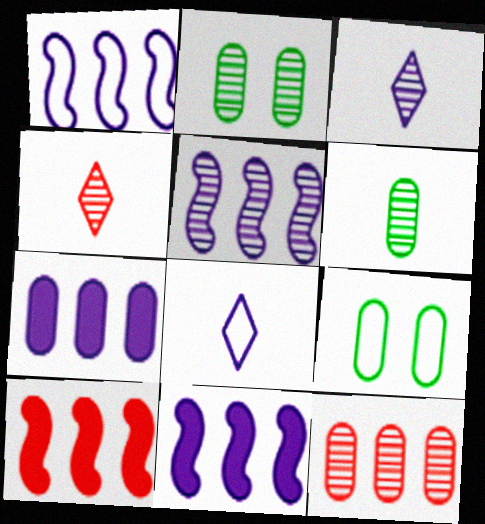[[1, 5, 11], 
[2, 4, 5], 
[2, 8, 10], 
[3, 9, 10], 
[4, 9, 11]]